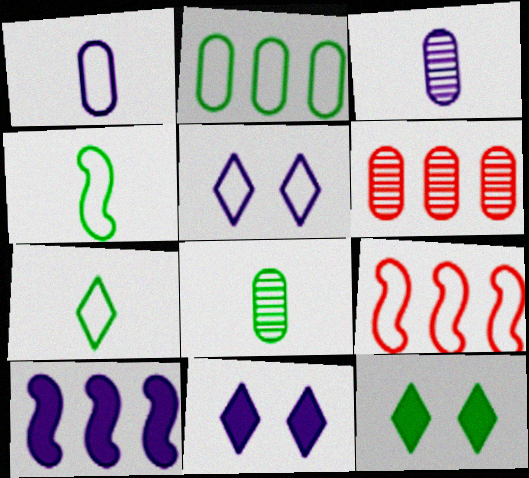[[3, 5, 10], 
[3, 9, 12], 
[4, 6, 11], 
[8, 9, 11]]